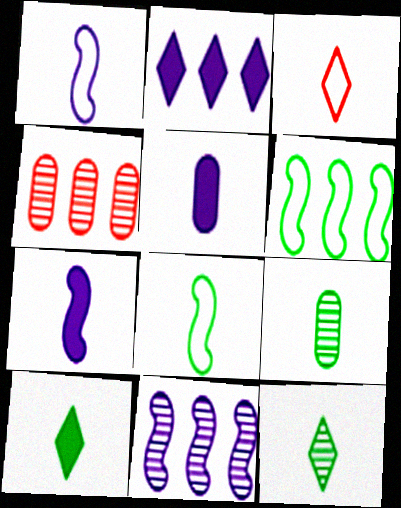[[2, 4, 6], 
[3, 7, 9], 
[8, 9, 10]]